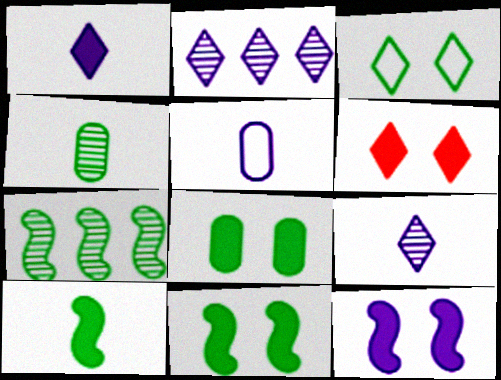[[2, 5, 12], 
[5, 6, 7], 
[6, 8, 12]]